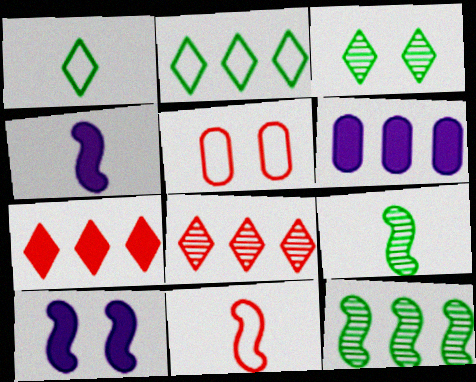[[3, 5, 10], 
[3, 6, 11], 
[4, 9, 11], 
[10, 11, 12]]